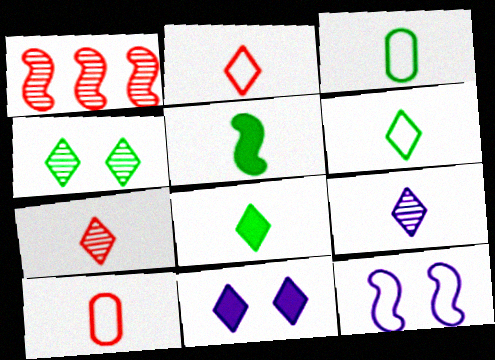[[1, 3, 11], 
[1, 5, 12], 
[2, 8, 9], 
[5, 9, 10]]